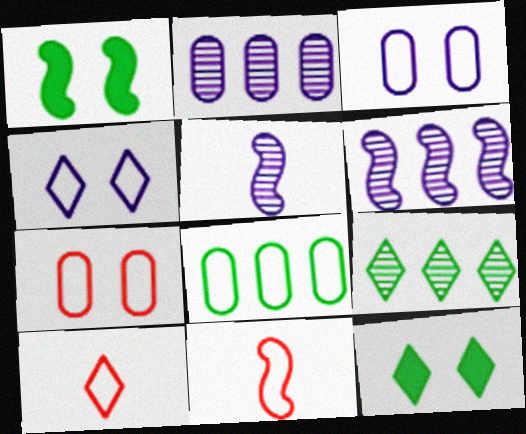[[1, 2, 10], 
[1, 6, 11], 
[2, 11, 12], 
[4, 8, 11]]